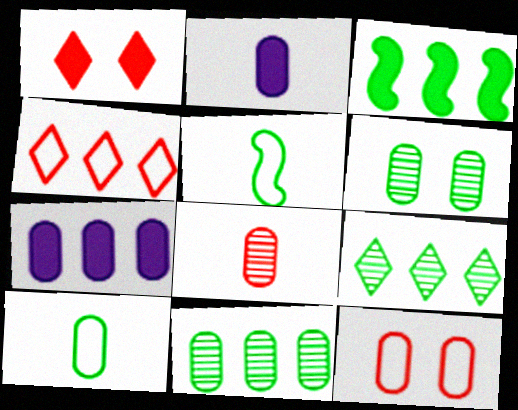[[1, 2, 3], 
[2, 8, 10], 
[2, 11, 12]]